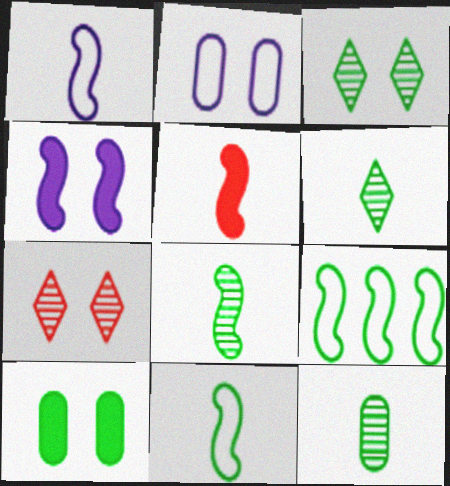[[1, 5, 8], 
[6, 8, 12], 
[6, 9, 10]]